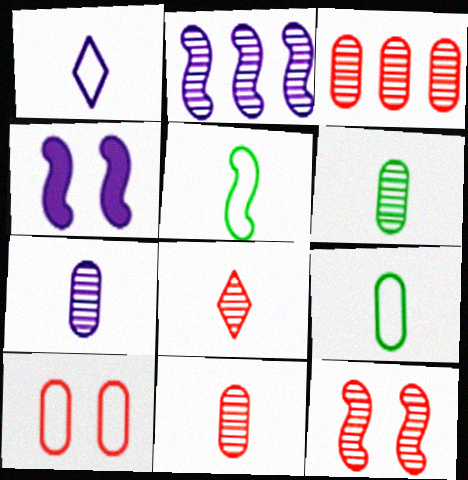[[3, 8, 12], 
[6, 7, 11]]